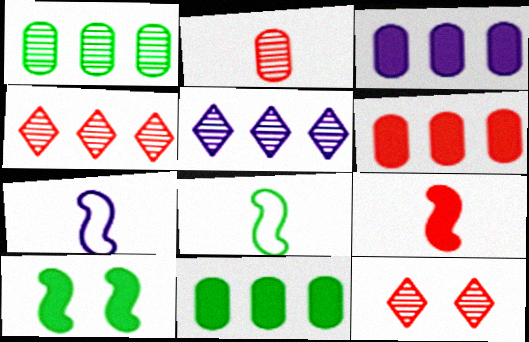[[3, 6, 11], 
[3, 8, 12], 
[7, 11, 12]]